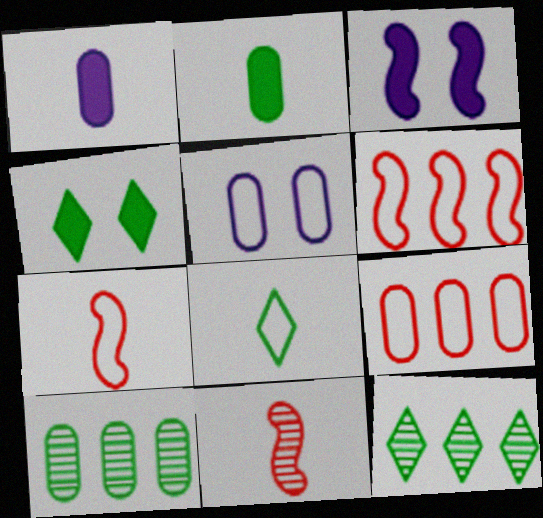[[1, 8, 11], 
[4, 8, 12], 
[5, 6, 8]]